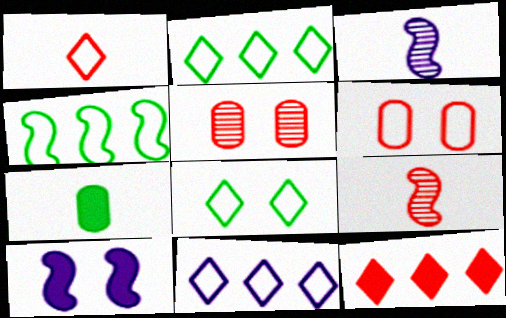[[1, 3, 7], 
[1, 8, 11], 
[4, 9, 10], 
[5, 8, 10], 
[6, 9, 12], 
[7, 10, 12]]